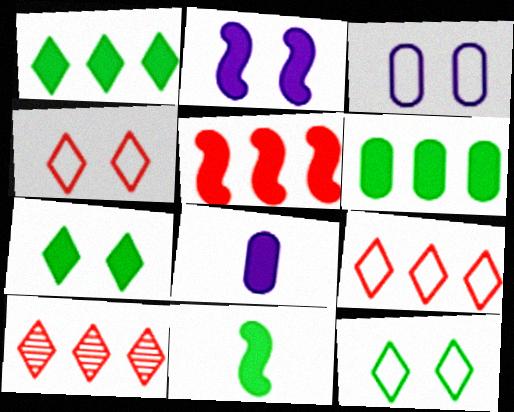[[2, 5, 11], 
[3, 10, 11], 
[5, 7, 8], 
[6, 7, 11]]